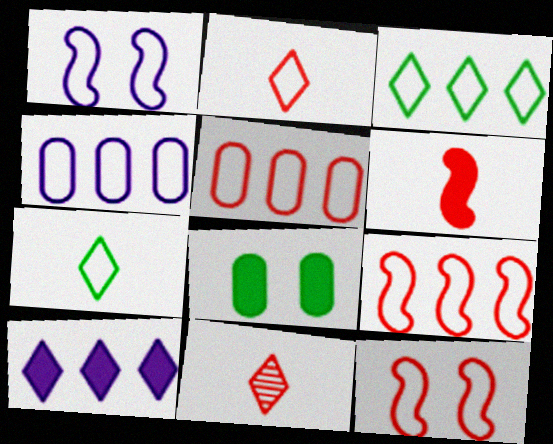[[1, 5, 7], 
[2, 5, 12], 
[3, 4, 9], 
[4, 7, 12], 
[6, 8, 10]]